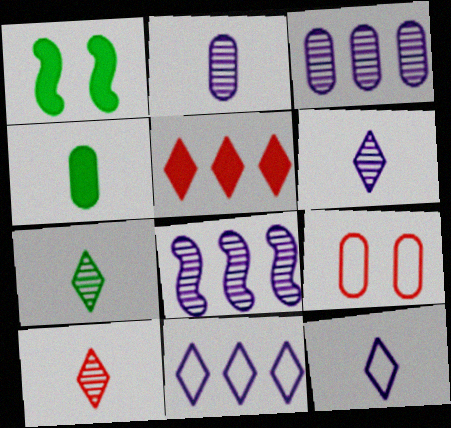[[3, 4, 9], 
[6, 7, 10]]